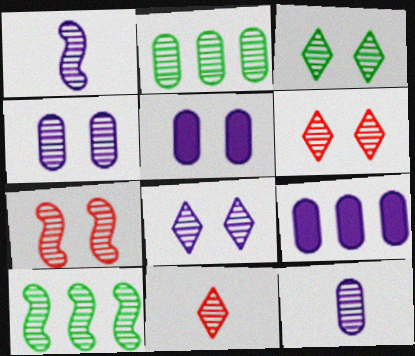[[1, 2, 6], 
[1, 7, 10], 
[3, 4, 7], 
[3, 6, 8], 
[4, 10, 11], 
[6, 10, 12]]